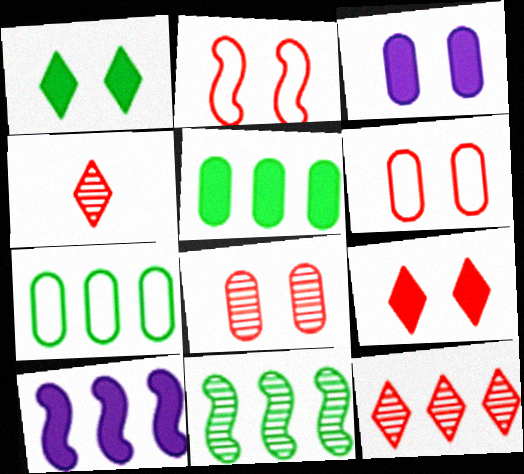[[2, 8, 9], 
[7, 10, 12]]